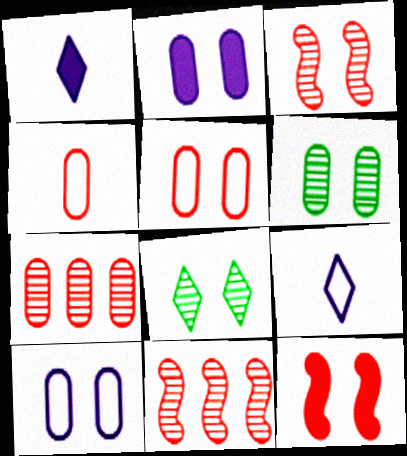[[2, 5, 6], 
[8, 10, 12]]